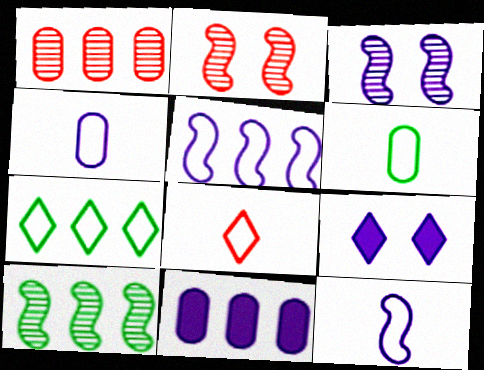[[6, 8, 12]]